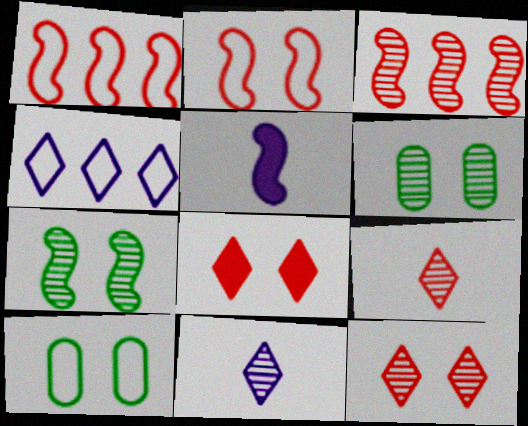[[1, 5, 7], 
[3, 6, 11]]